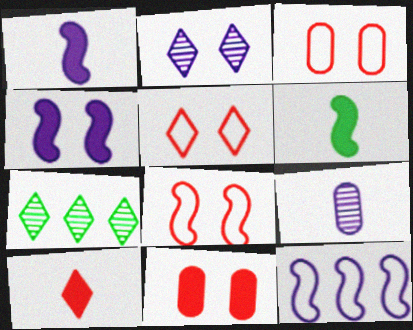[[1, 3, 7], 
[3, 5, 8]]